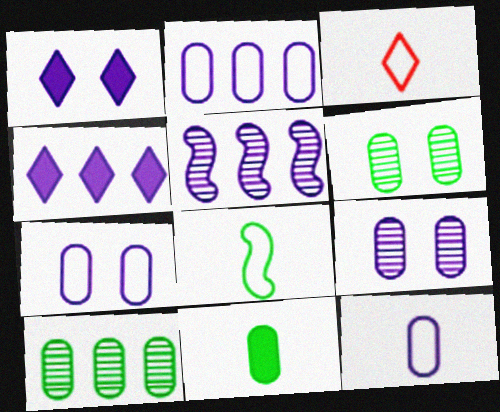[[1, 5, 12], 
[2, 4, 5], 
[2, 7, 12], 
[3, 8, 12]]